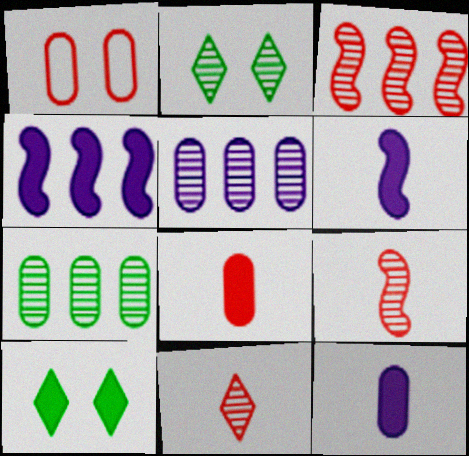[[1, 7, 12], 
[2, 5, 9], 
[4, 8, 10]]